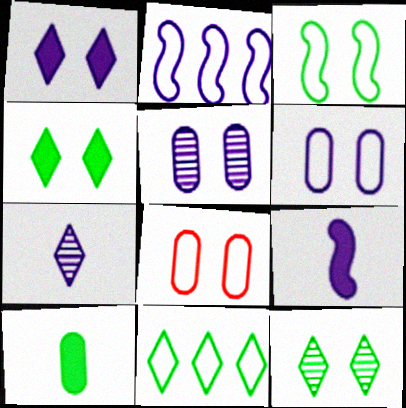[]